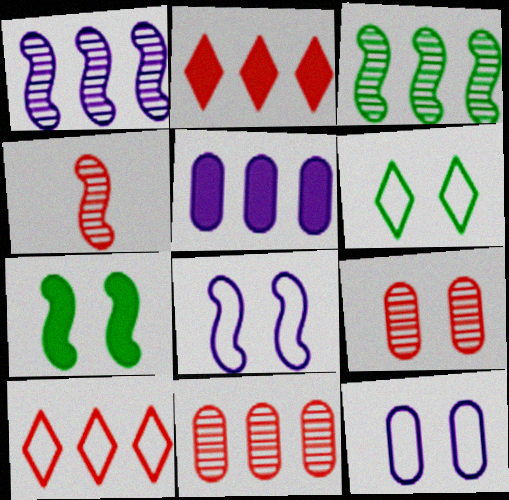[[3, 5, 10], 
[4, 5, 6]]